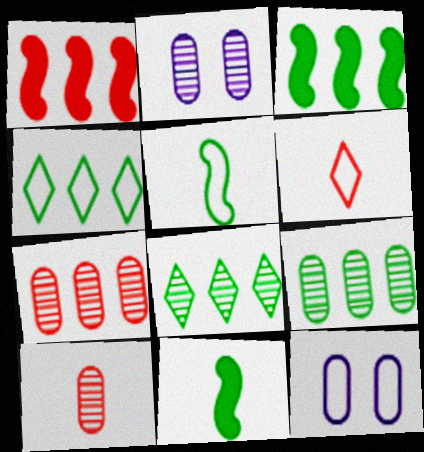[[2, 3, 6], 
[2, 9, 10], 
[3, 4, 9]]